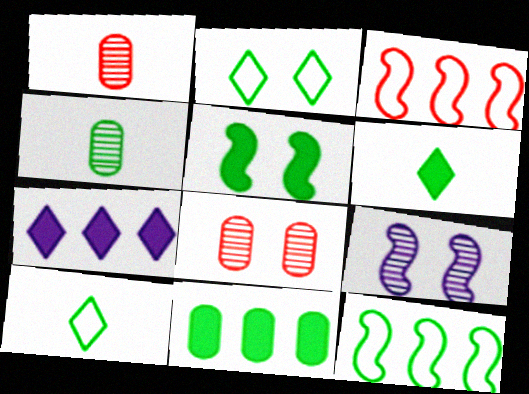[[5, 6, 11]]